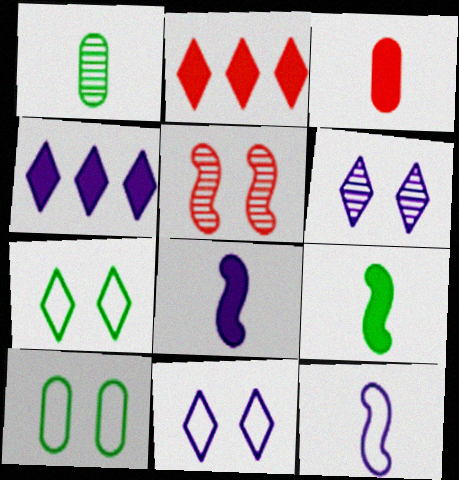[]